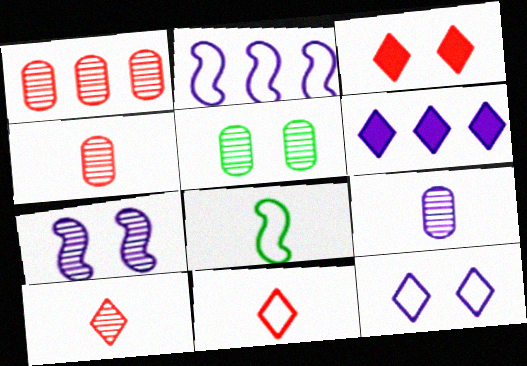[[1, 5, 9]]